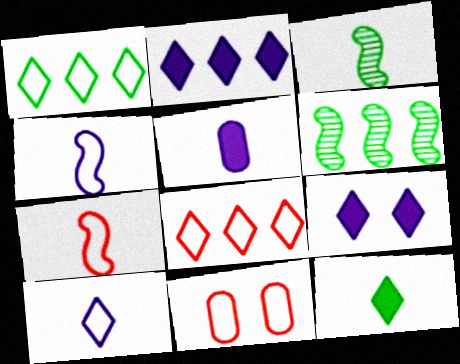[[1, 4, 11], 
[2, 3, 11], 
[7, 8, 11]]